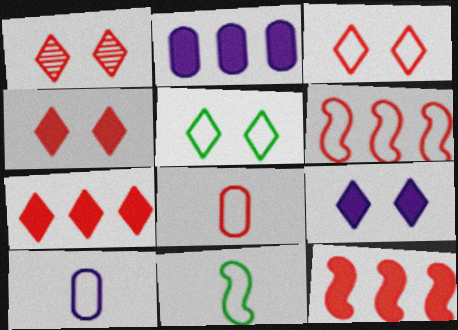[[1, 2, 11], 
[1, 3, 4], 
[1, 5, 9], 
[1, 8, 12], 
[3, 6, 8], 
[5, 6, 10]]